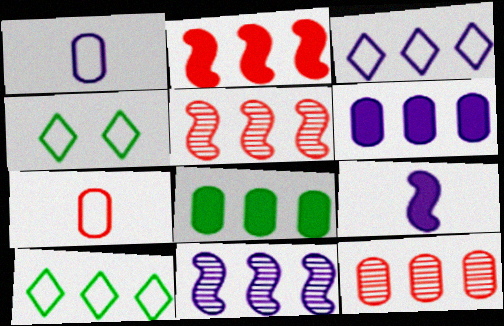[[3, 5, 8], 
[3, 6, 11], 
[4, 9, 12], 
[5, 6, 10]]